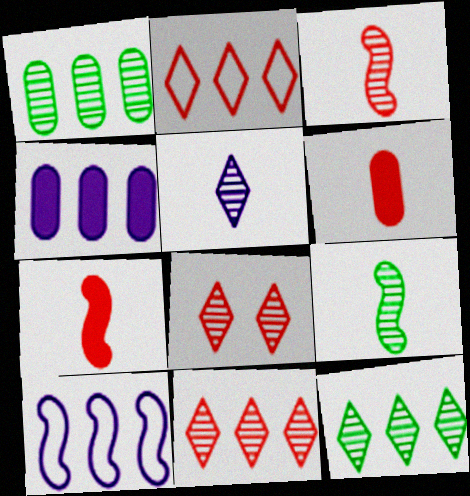[[5, 8, 12]]